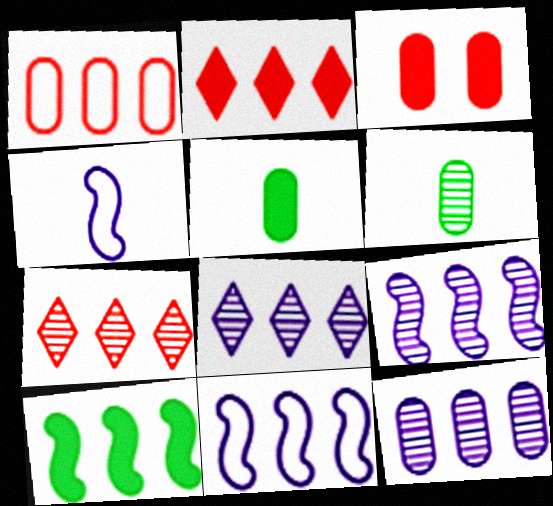[[1, 8, 10], 
[8, 9, 12]]